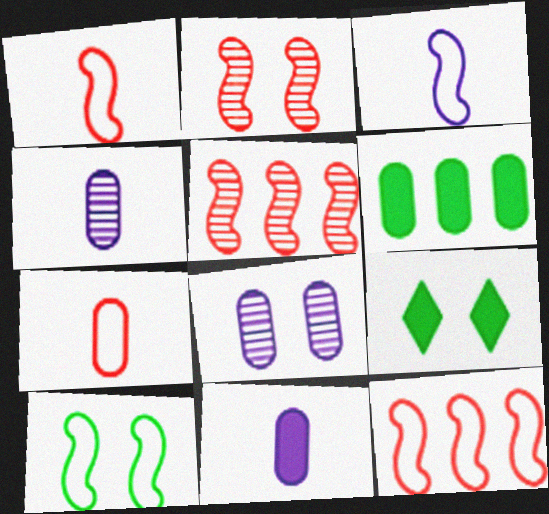[[3, 10, 12], 
[4, 9, 12], 
[6, 7, 8]]